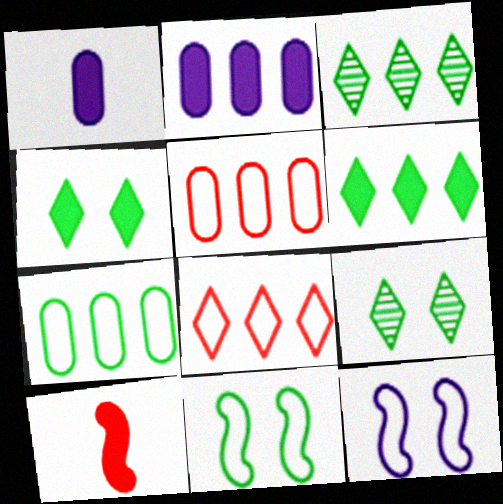[[2, 4, 10]]